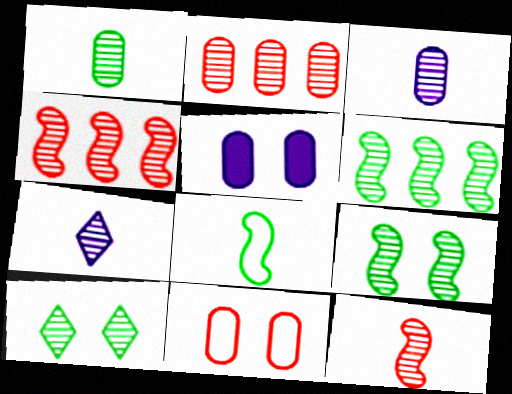[[1, 6, 10], 
[1, 7, 12], 
[2, 7, 9], 
[3, 4, 10]]